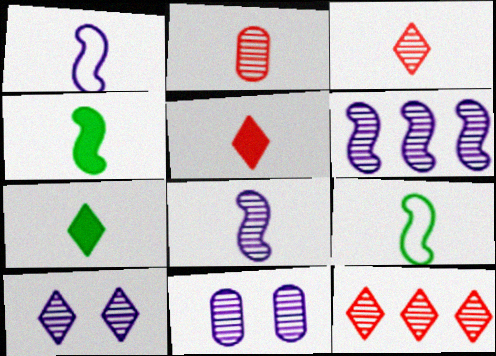[[1, 2, 7]]